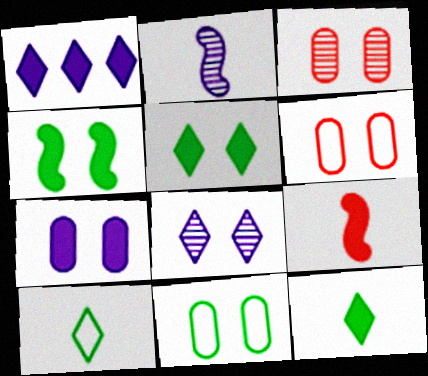[[3, 7, 11], 
[4, 6, 8]]